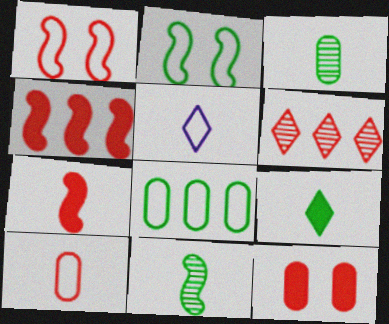[[1, 5, 8], 
[3, 5, 7]]